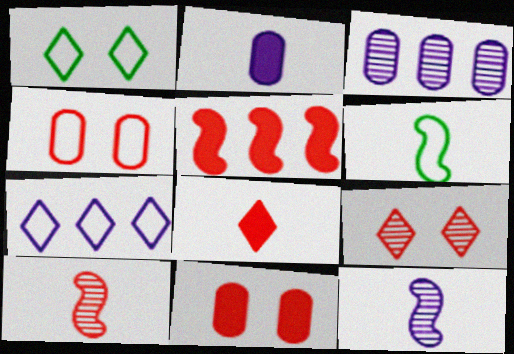[[4, 6, 7], 
[5, 8, 11]]